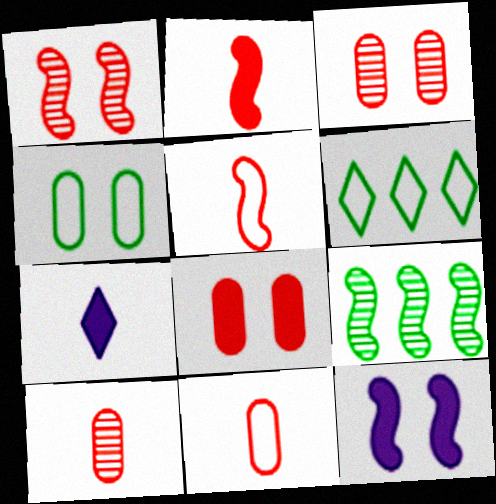[[5, 9, 12], 
[6, 10, 12]]